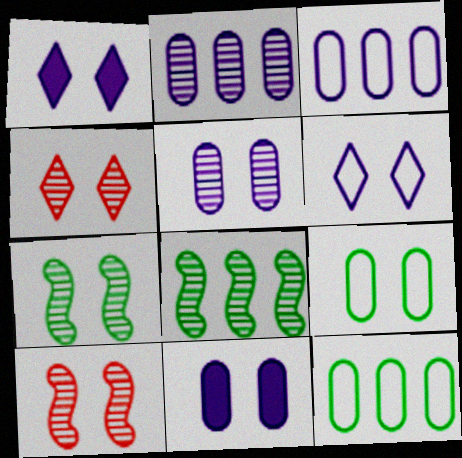[[1, 9, 10], 
[4, 5, 7]]